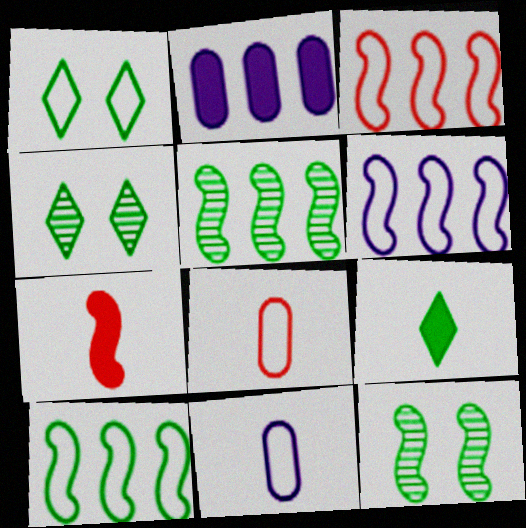[[1, 3, 11], 
[1, 6, 8], 
[3, 6, 10], 
[6, 7, 12]]